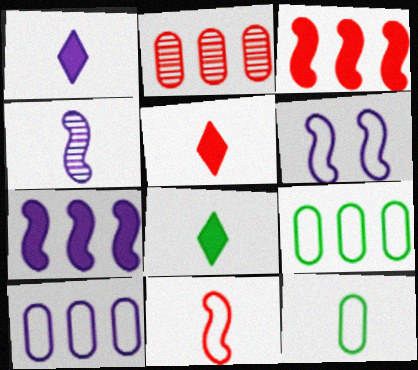[[1, 5, 8], 
[2, 6, 8], 
[4, 5, 12], 
[4, 6, 7]]